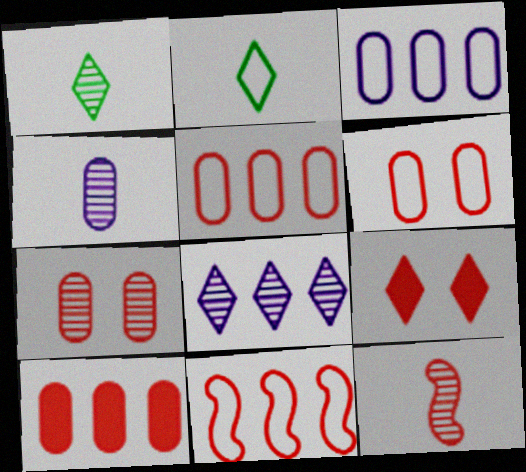[[1, 4, 12], 
[2, 8, 9], 
[5, 9, 12]]